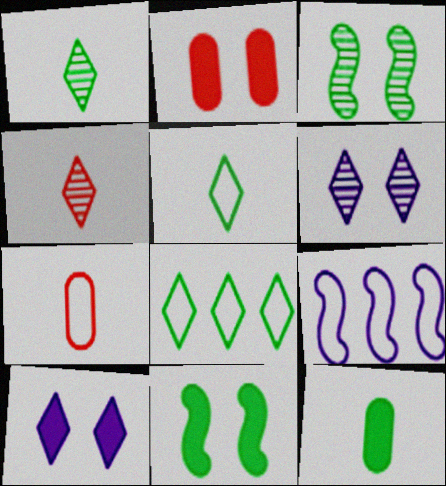[[1, 2, 9], 
[2, 10, 11], 
[3, 8, 12], 
[4, 8, 10]]